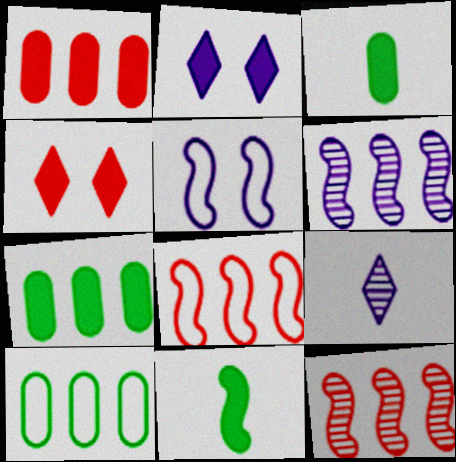[[1, 2, 11], 
[5, 11, 12]]